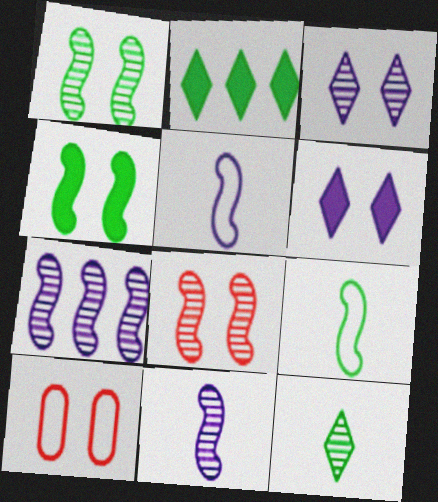[[1, 6, 10], 
[2, 10, 11], 
[3, 4, 10]]